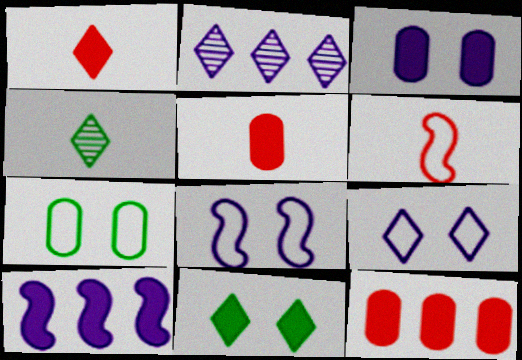[[4, 8, 12], 
[5, 10, 11]]